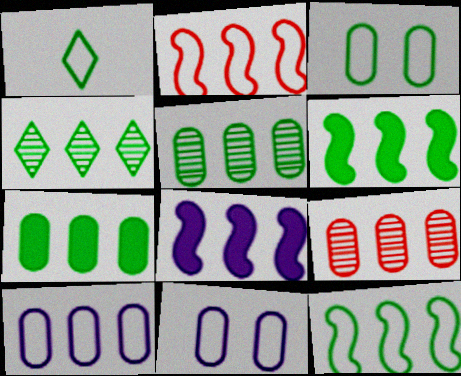[[1, 2, 11], 
[1, 3, 12], 
[4, 7, 12], 
[7, 9, 10]]